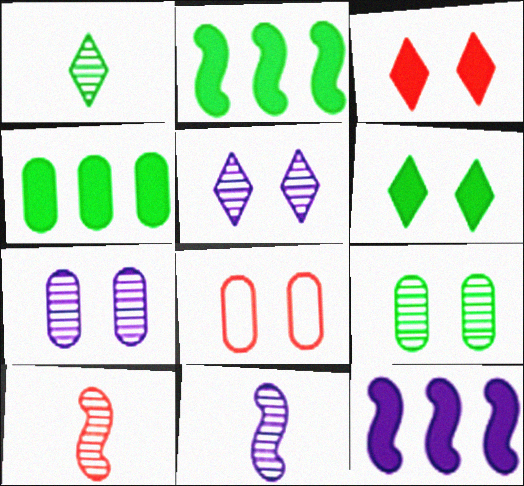[[1, 8, 12]]